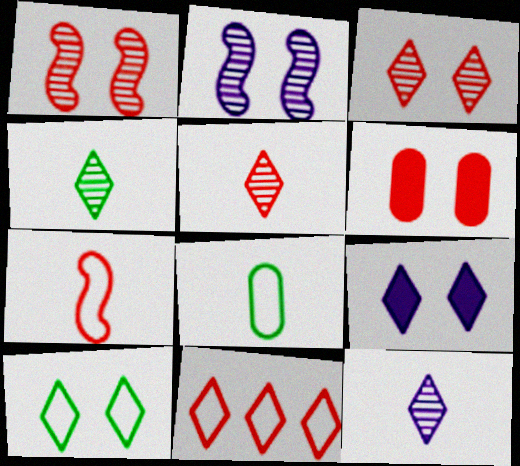[[2, 6, 10], 
[3, 9, 10], 
[4, 5, 12], 
[4, 9, 11]]